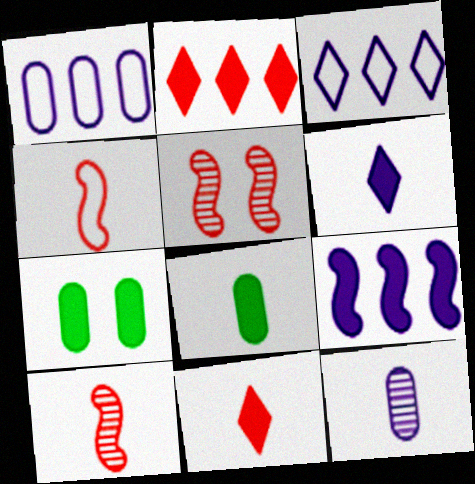[[3, 5, 8], 
[3, 7, 10], 
[7, 9, 11]]